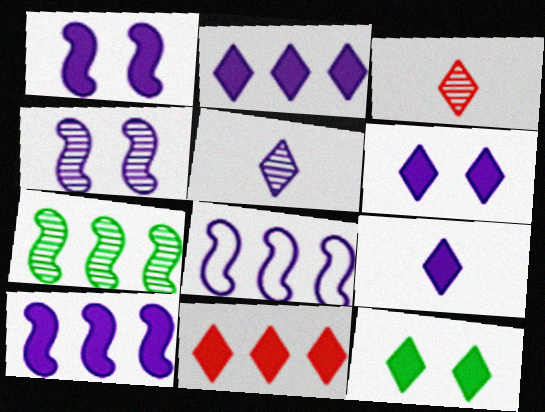[[2, 6, 9], 
[9, 11, 12]]